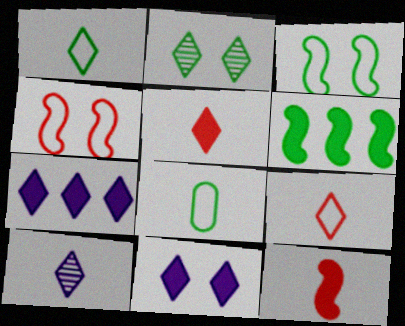[[1, 5, 10], 
[2, 6, 8], 
[2, 7, 9], 
[8, 10, 12]]